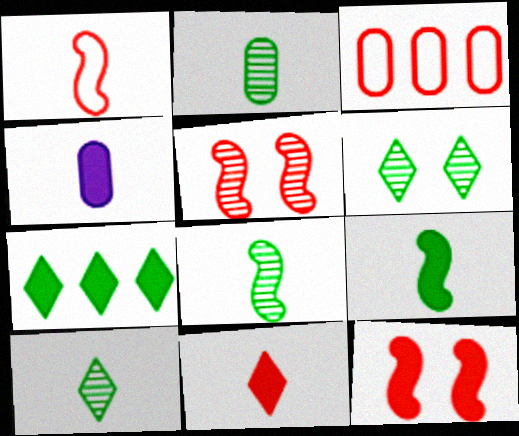[[1, 4, 10], 
[2, 8, 10], 
[3, 5, 11], 
[4, 7, 12], 
[4, 9, 11]]